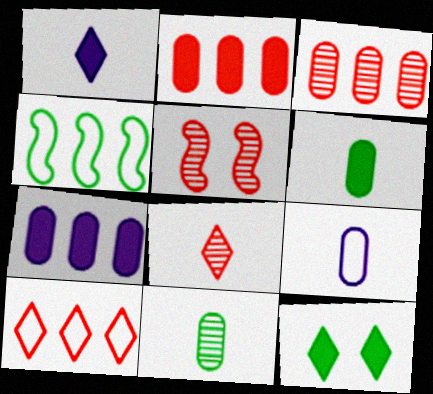[[3, 5, 8], 
[4, 11, 12]]